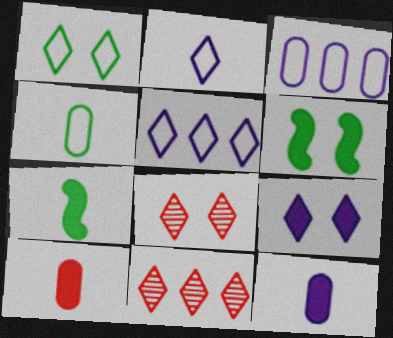[[1, 8, 9], 
[3, 7, 8]]